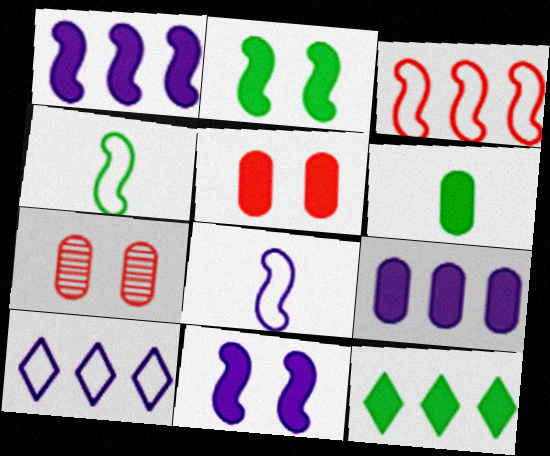[[2, 6, 12], 
[5, 6, 9], 
[7, 8, 12]]